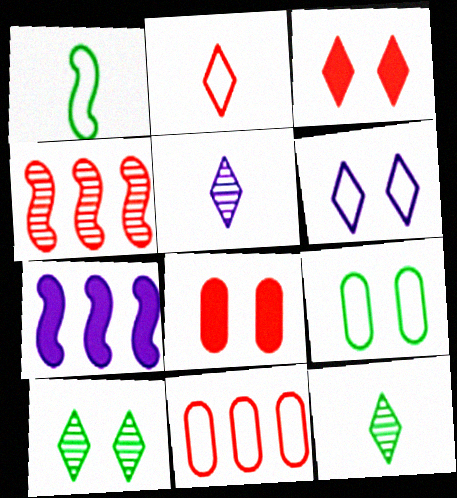[[1, 6, 11], 
[2, 4, 8], 
[3, 6, 10]]